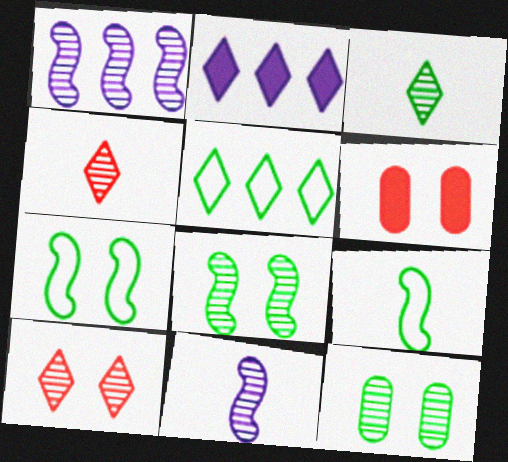[[1, 4, 12], 
[5, 6, 11]]